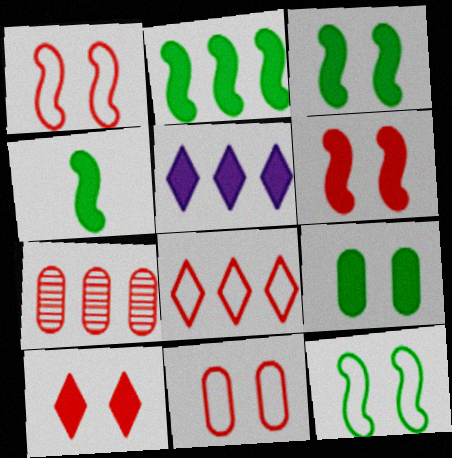[[2, 3, 4]]